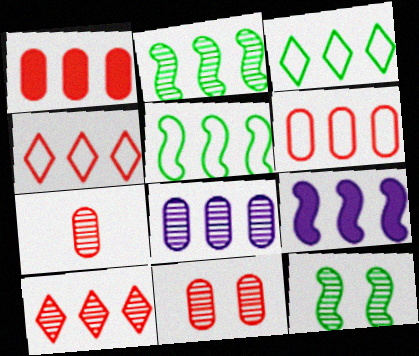[[2, 8, 10]]